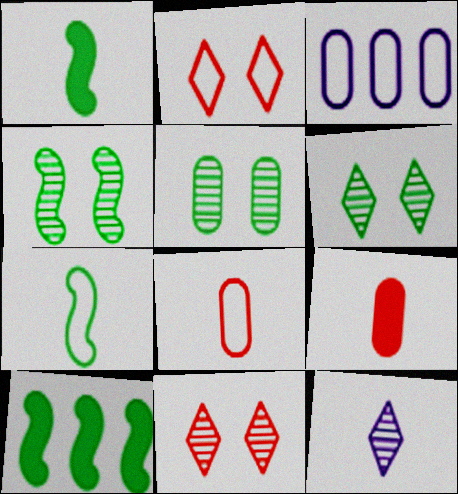[[1, 3, 11], 
[1, 8, 12], 
[2, 3, 7], 
[3, 5, 9], 
[4, 5, 6], 
[4, 7, 10], 
[7, 9, 12]]